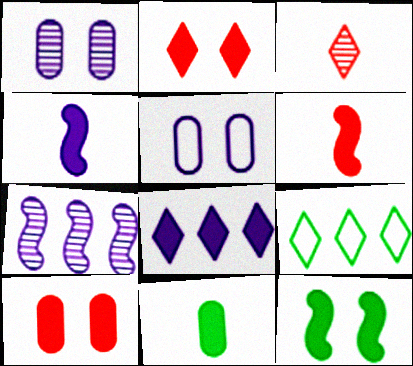[[1, 6, 9]]